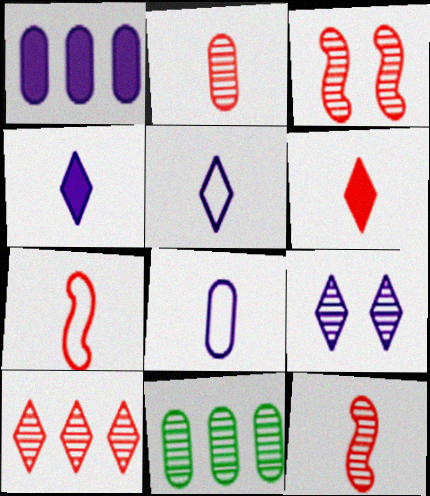[[2, 3, 10], 
[2, 6, 7], 
[9, 11, 12]]